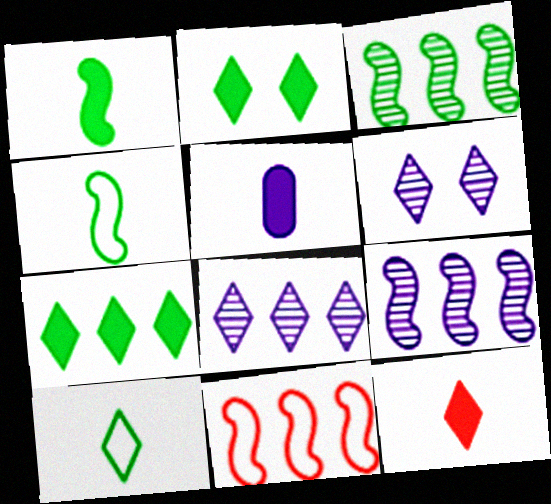[[1, 5, 12]]